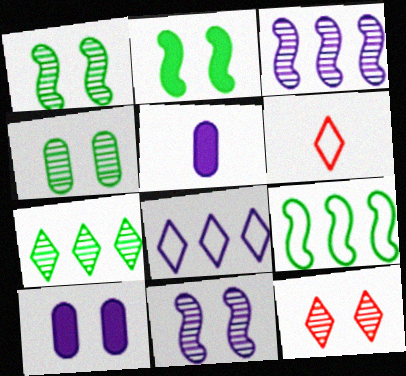[[4, 11, 12], 
[5, 8, 11], 
[5, 9, 12]]